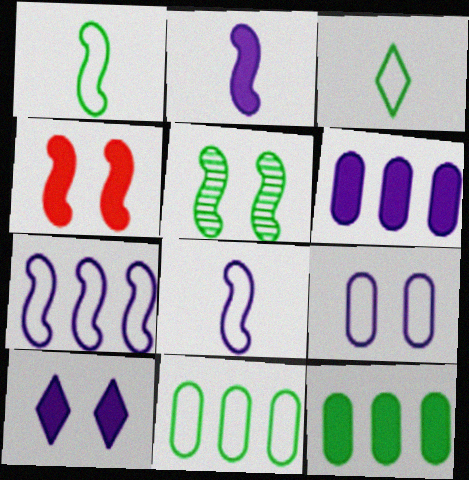[[2, 6, 10], 
[3, 5, 12]]